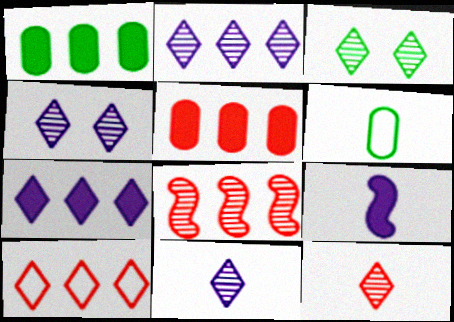[[2, 3, 12], 
[2, 4, 11], 
[5, 8, 10], 
[6, 9, 12]]